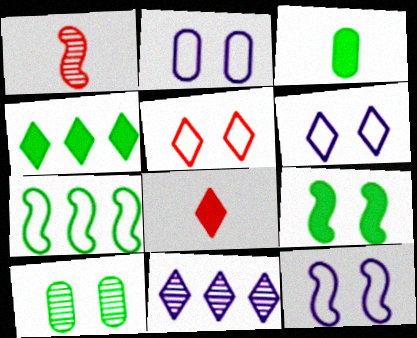[[1, 2, 4], 
[1, 10, 11], 
[2, 6, 12], 
[3, 4, 9]]